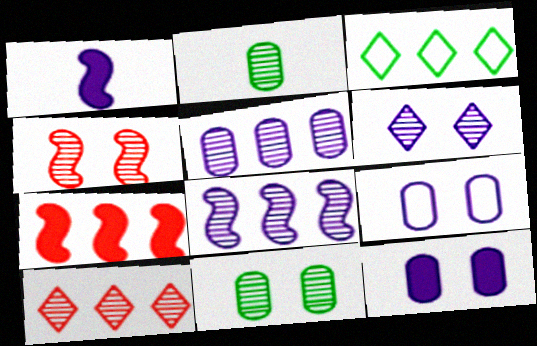[[3, 5, 7], 
[4, 6, 11]]